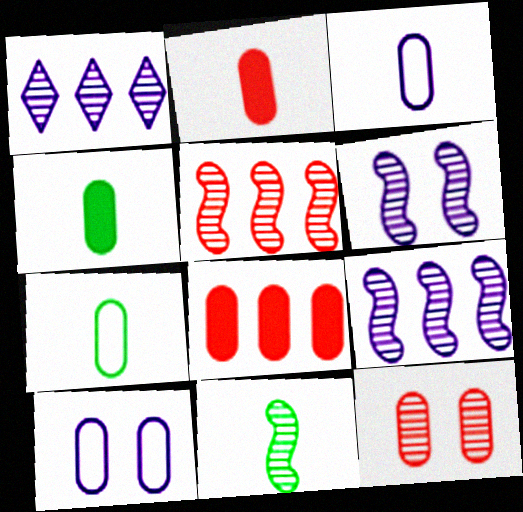[[1, 11, 12], 
[5, 6, 11]]